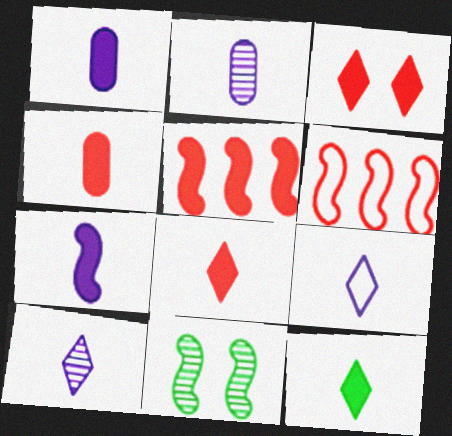[[2, 7, 9], 
[3, 4, 5], 
[4, 7, 12], 
[6, 7, 11]]